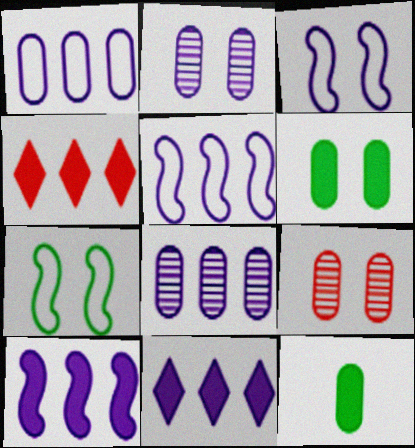[[1, 9, 12], 
[5, 8, 11]]